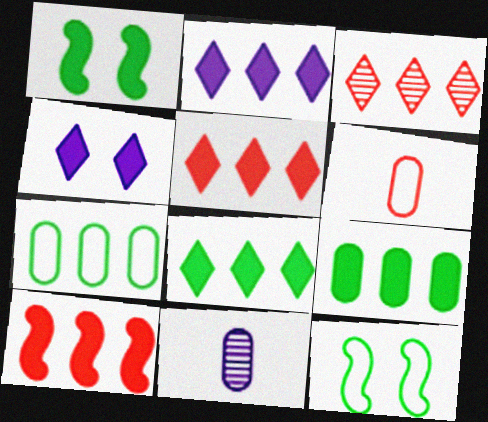[[2, 5, 8], 
[2, 9, 10], 
[5, 11, 12]]